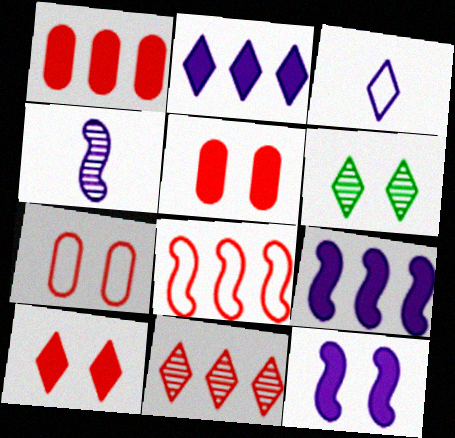[[1, 8, 11], 
[6, 7, 12]]